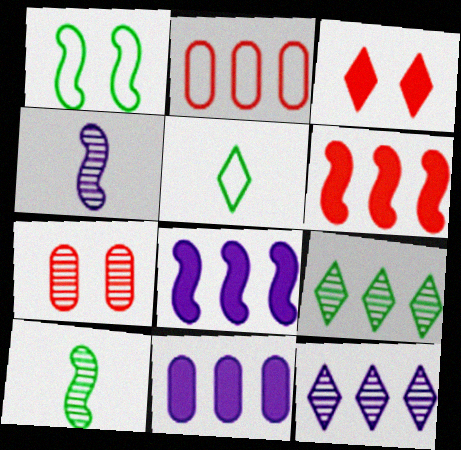[[1, 4, 6], 
[2, 8, 9], 
[3, 5, 12], 
[4, 7, 9], 
[5, 7, 8], 
[7, 10, 12]]